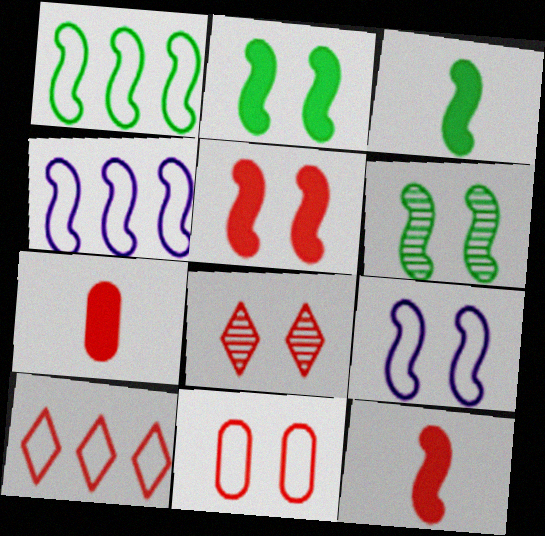[[1, 3, 6], 
[4, 6, 12], 
[5, 6, 9], 
[5, 8, 11]]